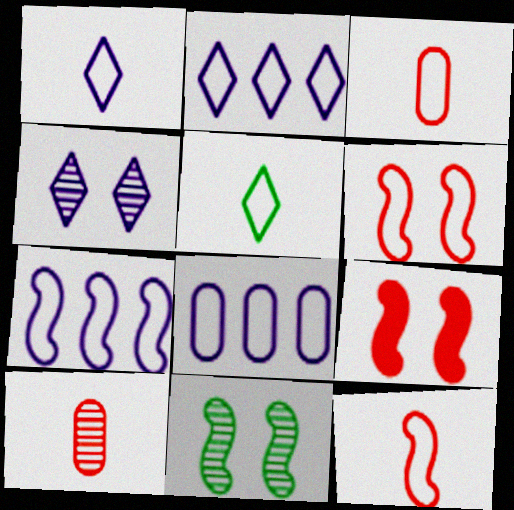[[2, 7, 8], 
[5, 6, 8]]